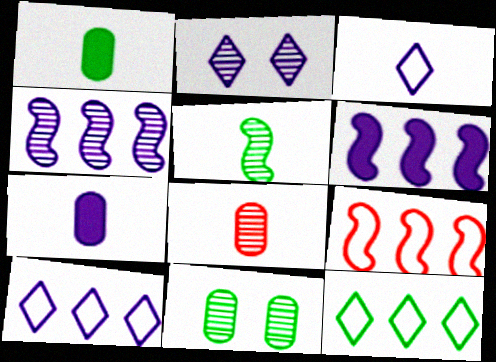[[1, 2, 9]]